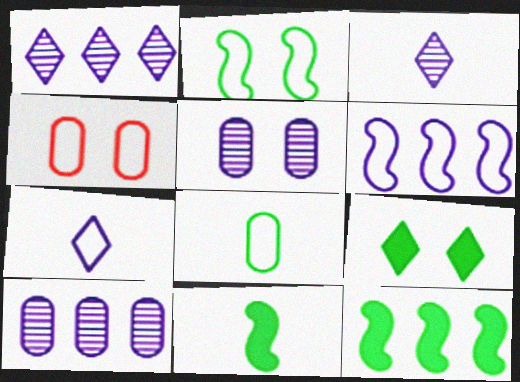[[1, 4, 11], 
[3, 4, 12]]